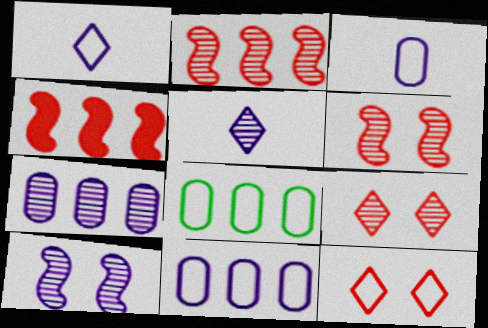[[5, 7, 10]]